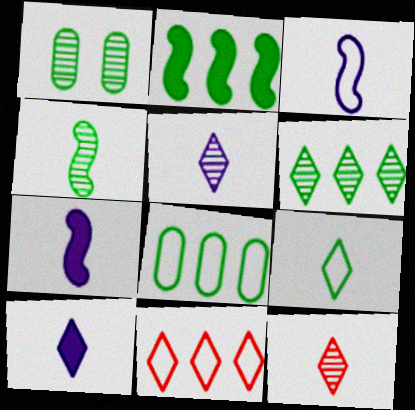[[1, 2, 9], 
[1, 4, 6], 
[1, 7, 11], 
[2, 6, 8], 
[9, 10, 12]]